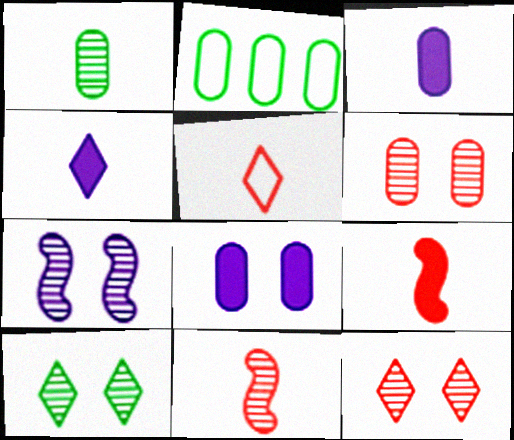[[2, 3, 6], 
[6, 7, 10]]